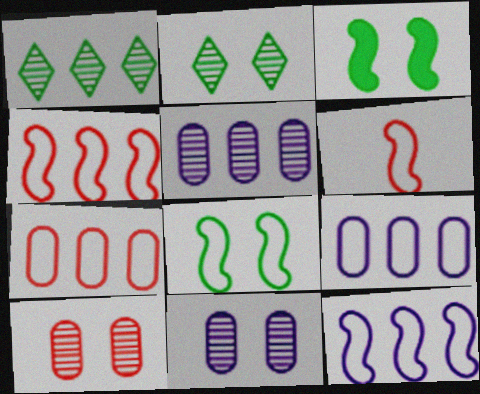[[6, 8, 12]]